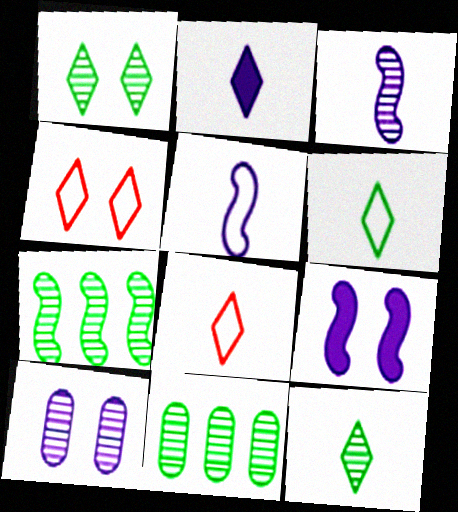[[2, 8, 12], 
[8, 9, 11]]